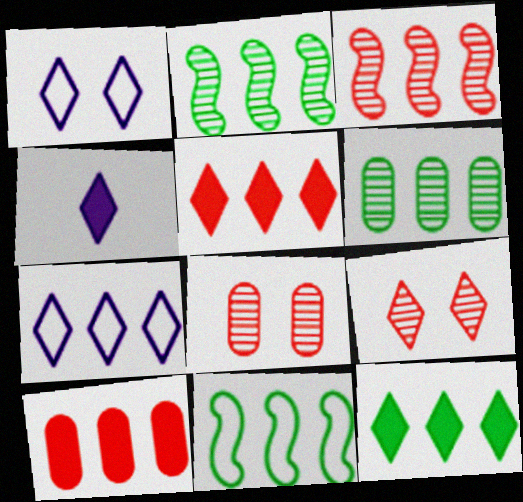[[2, 7, 10], 
[4, 8, 11], 
[6, 11, 12]]